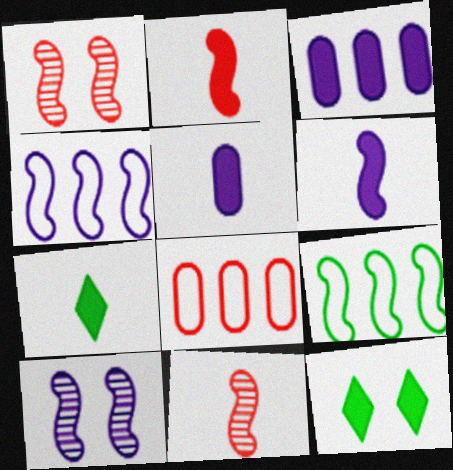[[1, 6, 9], 
[2, 3, 12], 
[2, 5, 7], 
[2, 9, 10], 
[4, 6, 10], 
[7, 8, 10]]